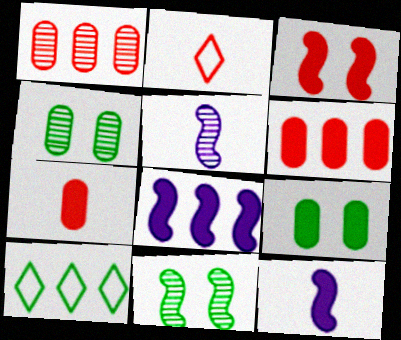[[1, 2, 3], 
[1, 8, 10], 
[2, 4, 8]]